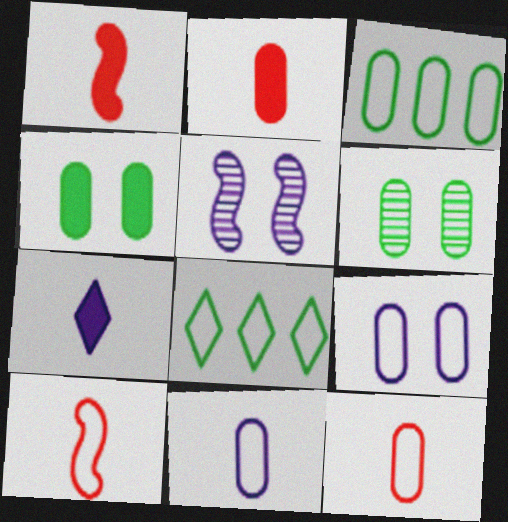[[2, 5, 8], 
[3, 9, 12], 
[8, 9, 10]]